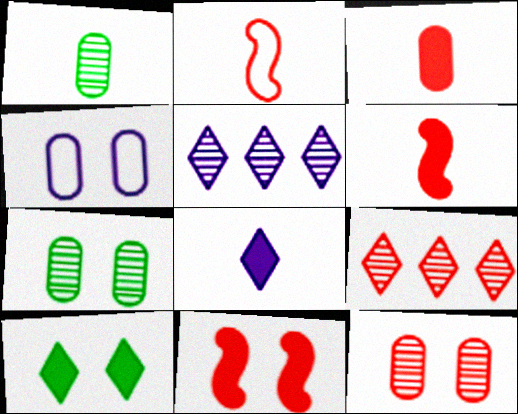[[1, 2, 8]]